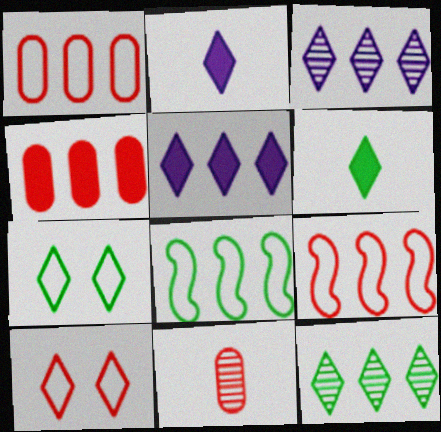[[2, 10, 12], 
[3, 4, 8], 
[3, 6, 10], 
[6, 7, 12]]